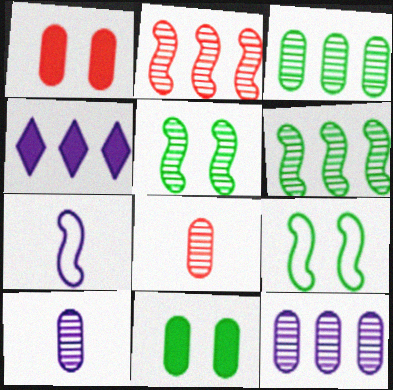[[4, 8, 9]]